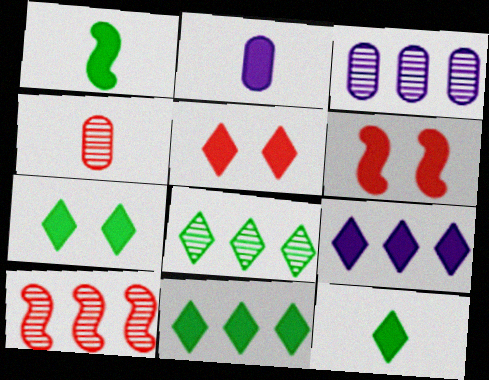[[2, 6, 11], 
[3, 8, 10], 
[5, 9, 12], 
[7, 11, 12]]